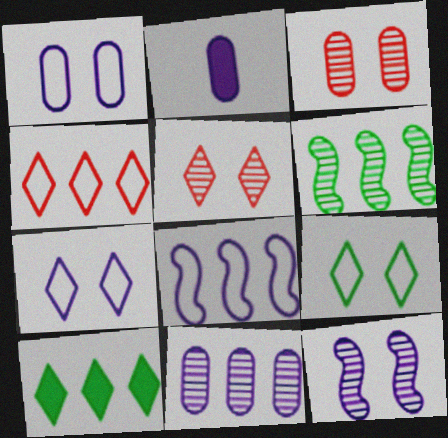[[1, 2, 11]]